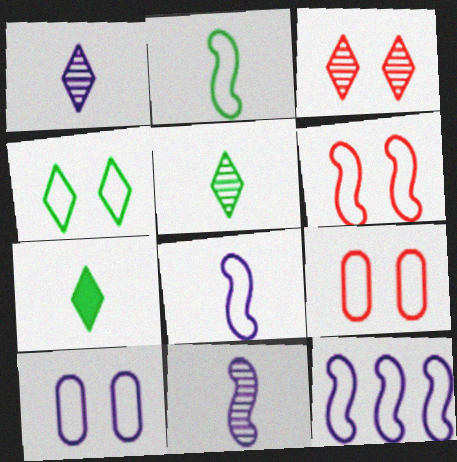[[2, 6, 12], 
[4, 6, 10]]